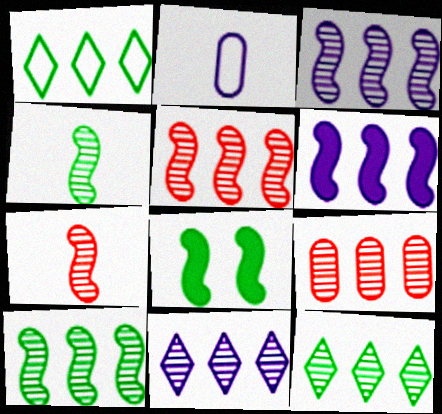[[1, 6, 9], 
[3, 5, 10], 
[3, 9, 12], 
[9, 10, 11]]